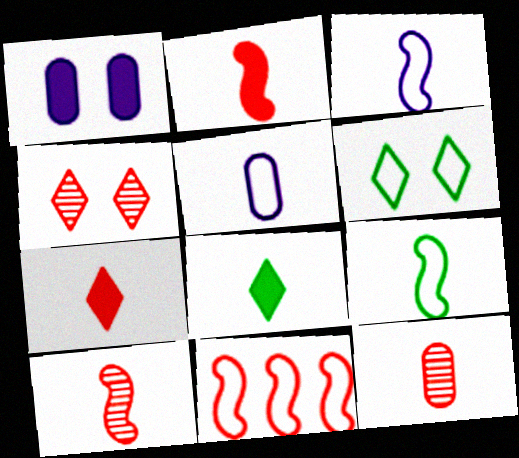[[3, 8, 12], 
[5, 6, 11], 
[5, 8, 10]]